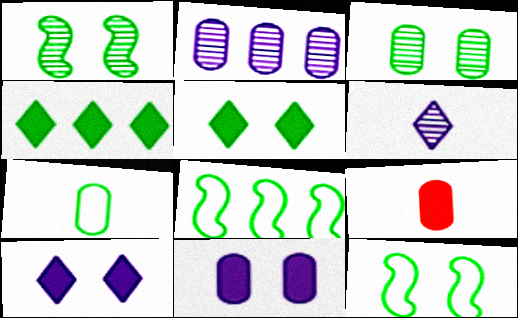[[1, 4, 7], 
[3, 5, 12]]